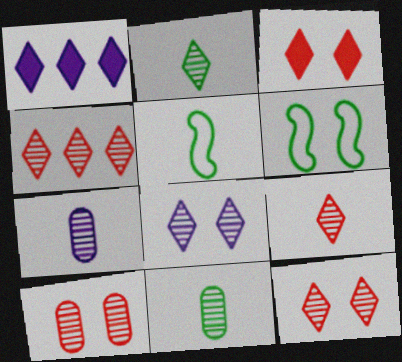[[1, 5, 10], 
[2, 4, 8], 
[4, 9, 12]]